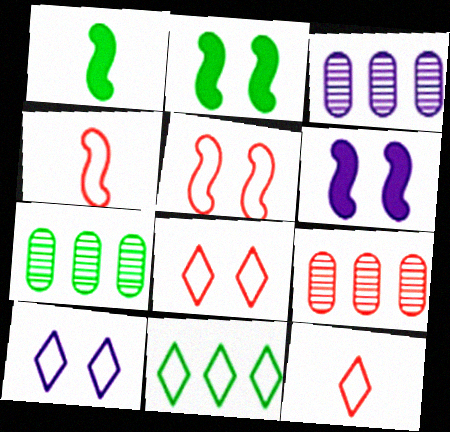[[1, 3, 8], 
[1, 9, 10], 
[2, 3, 12], 
[3, 7, 9], 
[6, 7, 12], 
[10, 11, 12]]